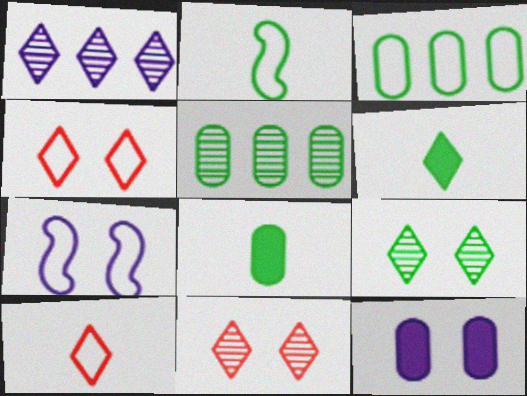[[1, 4, 6], 
[3, 7, 10]]